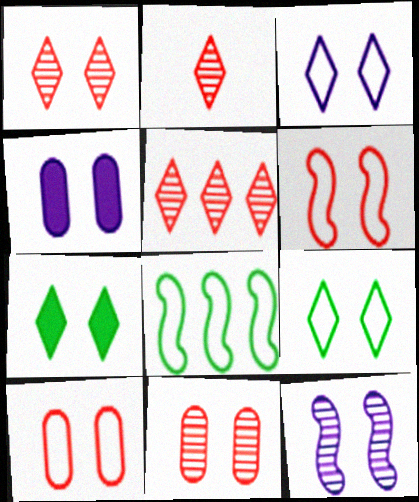[[1, 2, 5], 
[1, 3, 7], 
[2, 4, 8], 
[3, 4, 12], 
[7, 10, 12]]